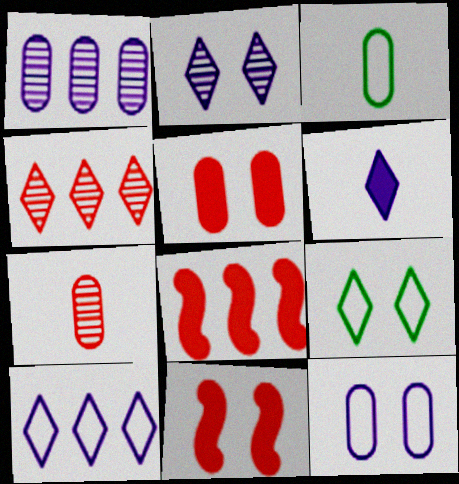[[1, 3, 5], 
[2, 3, 8], 
[2, 6, 10], 
[4, 6, 9]]